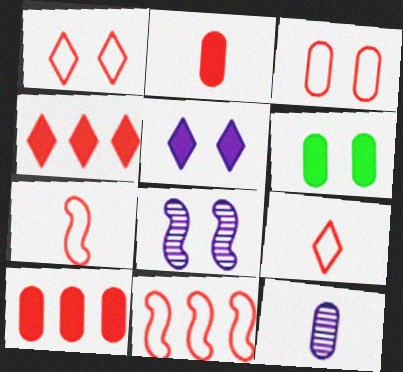[[1, 6, 8], 
[3, 9, 11]]